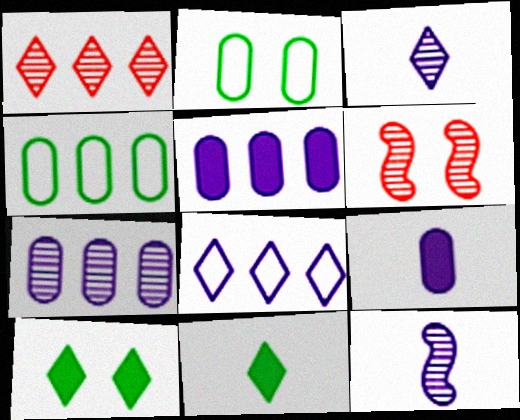[]